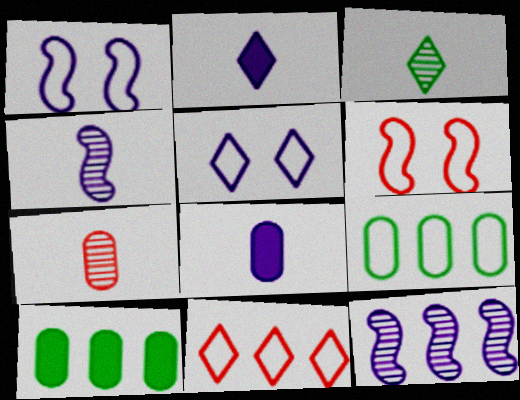[[3, 4, 7], 
[5, 8, 12], 
[10, 11, 12]]